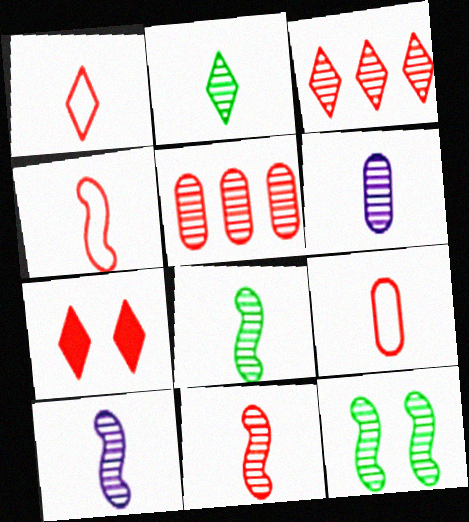[[1, 3, 7], 
[1, 4, 9], 
[2, 6, 11], 
[3, 6, 12], 
[4, 5, 7], 
[8, 10, 11]]